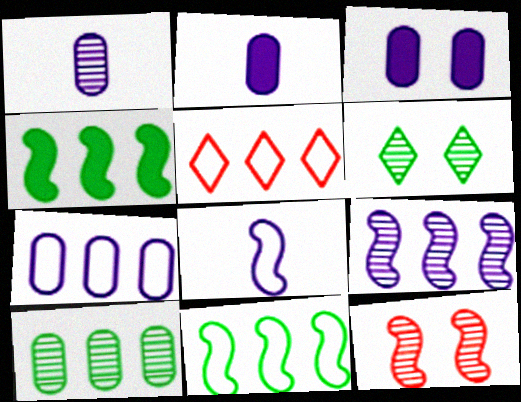[[1, 3, 7], 
[4, 8, 12], 
[5, 7, 11]]